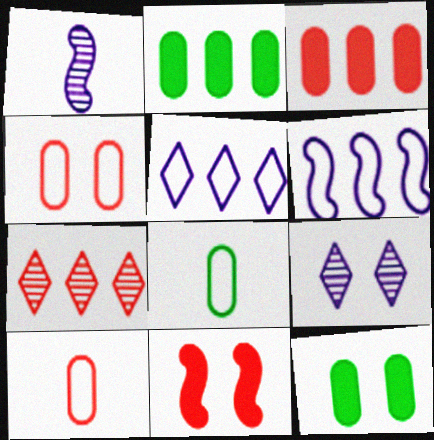[[2, 6, 7], 
[7, 10, 11]]